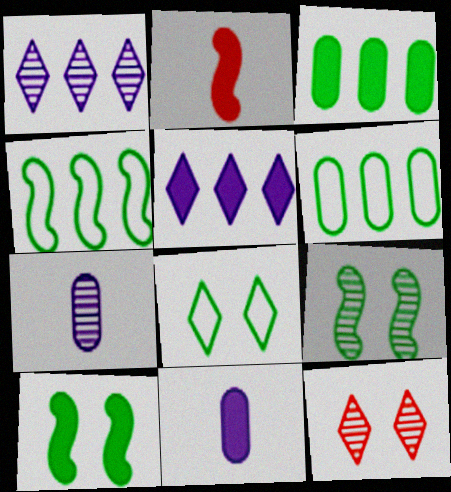[[4, 11, 12]]